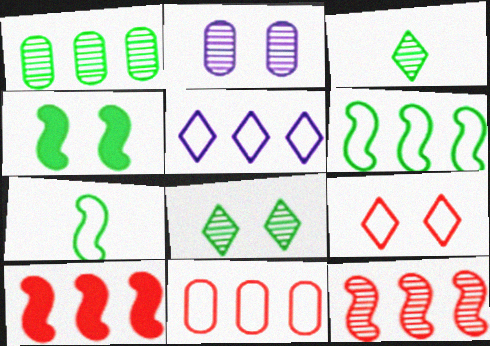[[1, 5, 10], 
[2, 3, 12], 
[2, 4, 9], 
[5, 6, 11]]